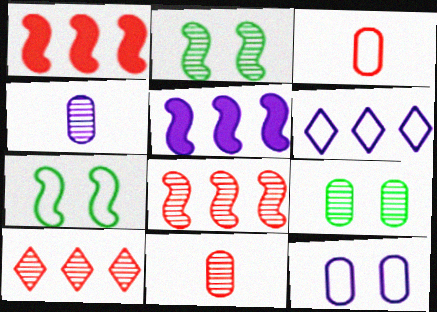[[2, 4, 10], 
[3, 6, 7]]